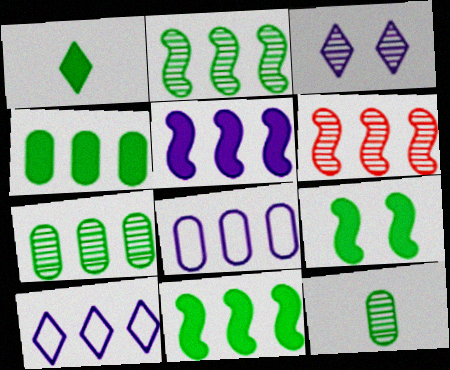[[1, 4, 9], 
[3, 6, 12], 
[4, 6, 10]]